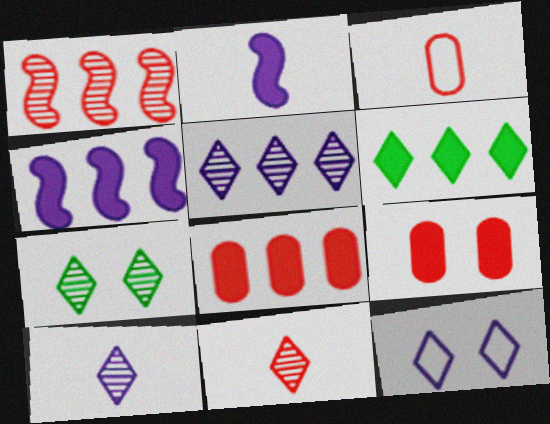[[2, 6, 9], 
[3, 4, 7], 
[4, 6, 8], 
[5, 7, 11], 
[6, 11, 12]]